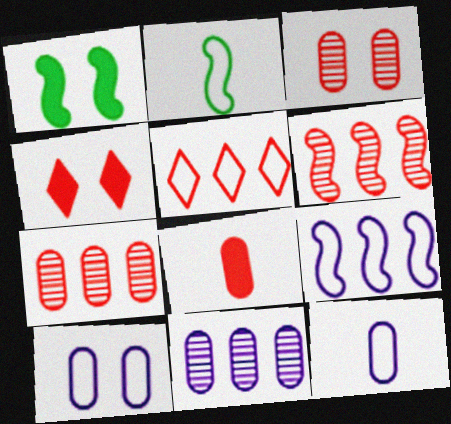[[2, 4, 11], 
[2, 5, 10]]